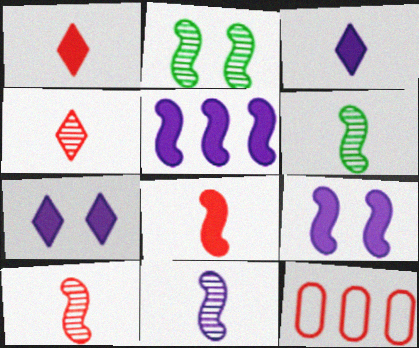[[2, 3, 12], 
[6, 7, 12], 
[6, 10, 11]]